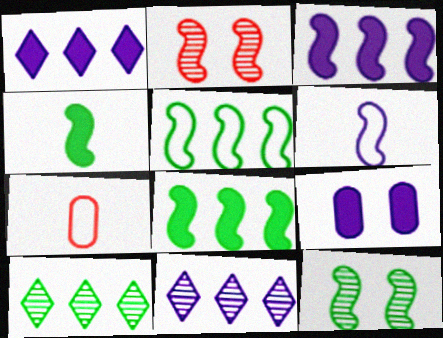[[1, 7, 12], 
[2, 6, 8], 
[4, 5, 12], 
[6, 9, 11]]